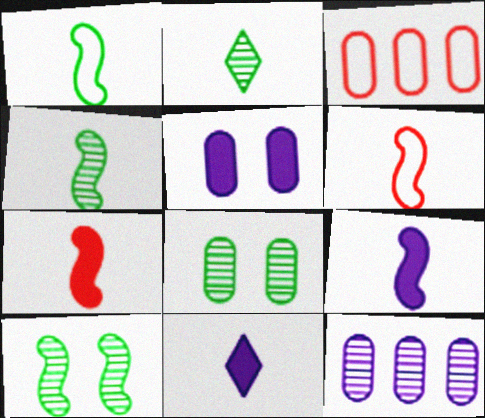[[3, 10, 11], 
[4, 6, 9]]